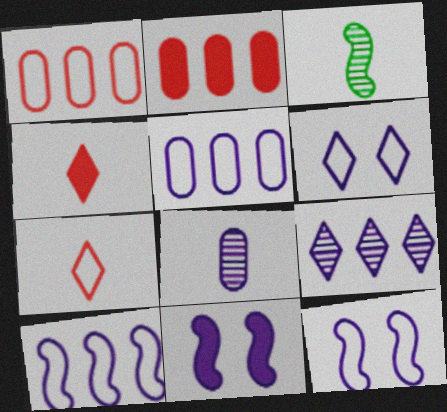[[2, 3, 6]]